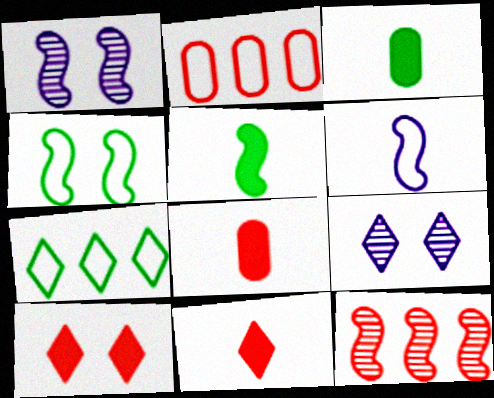[[1, 7, 8], 
[2, 5, 9], 
[7, 9, 11]]